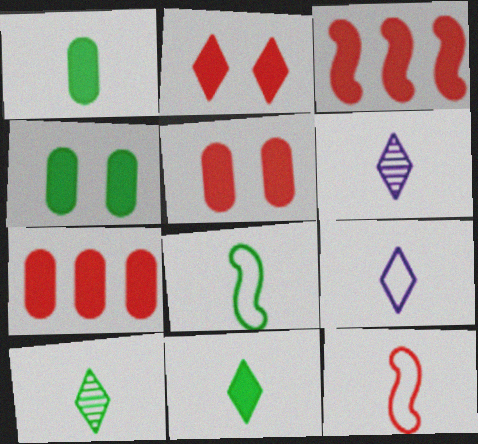[[1, 6, 12], 
[1, 8, 10]]